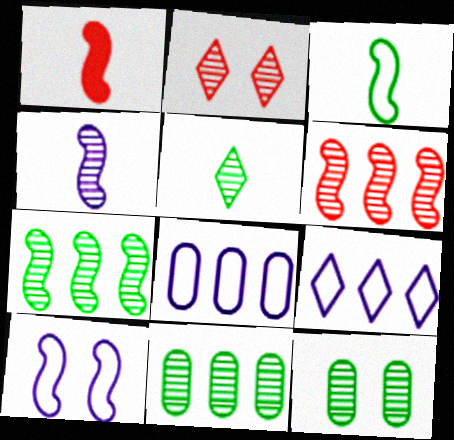[[1, 3, 4], 
[1, 7, 10], 
[1, 9, 12], 
[2, 4, 11], 
[5, 7, 12]]